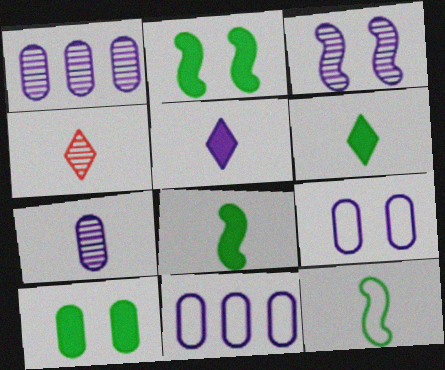[[2, 4, 11], 
[3, 5, 11]]